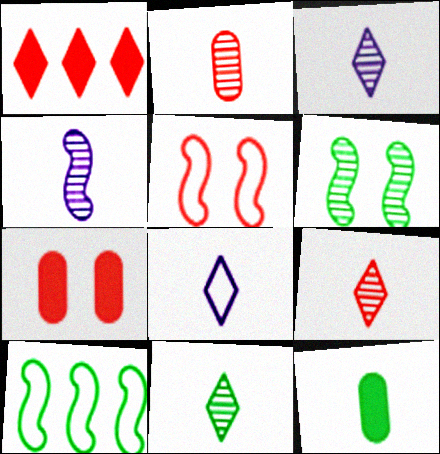[[1, 2, 5], 
[2, 4, 11], 
[3, 7, 10], 
[3, 9, 11]]